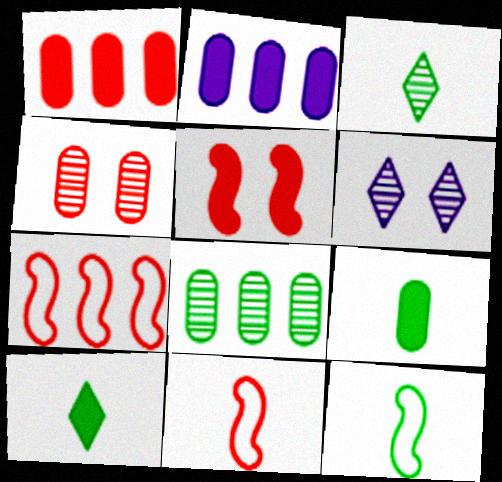[[1, 6, 12], 
[2, 5, 10], 
[3, 9, 12], 
[6, 7, 9]]